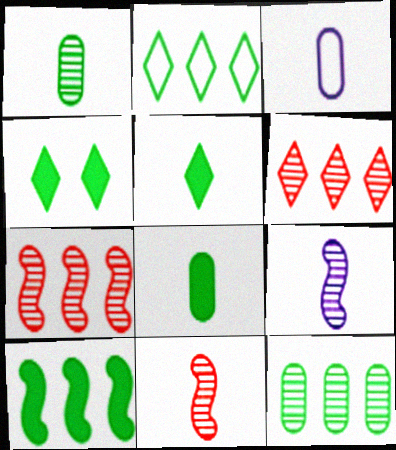[[2, 10, 12], 
[3, 4, 7], 
[3, 5, 11], 
[4, 8, 10]]